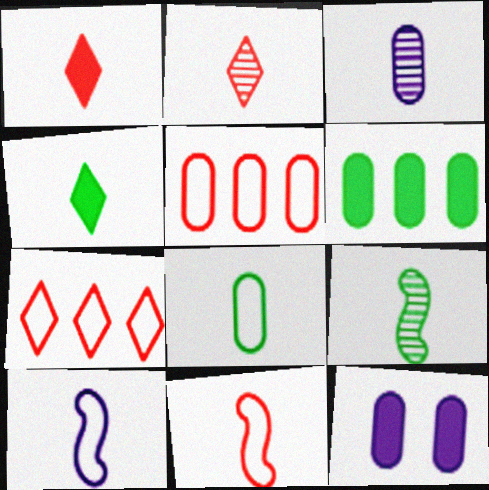[[2, 3, 9], 
[3, 4, 11], 
[4, 8, 9], 
[7, 9, 12]]